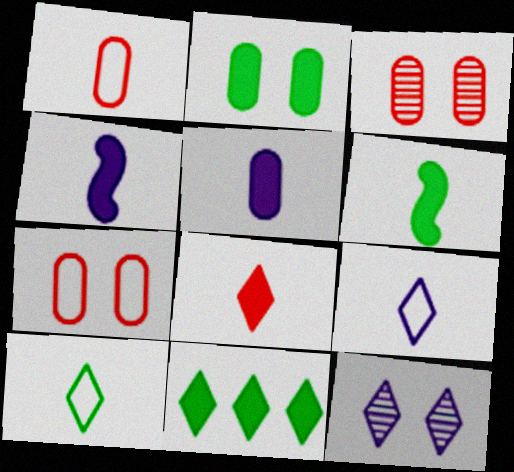[[2, 6, 11], 
[5, 6, 8]]